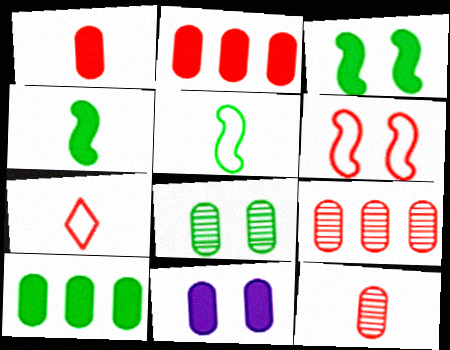[[1, 10, 11]]